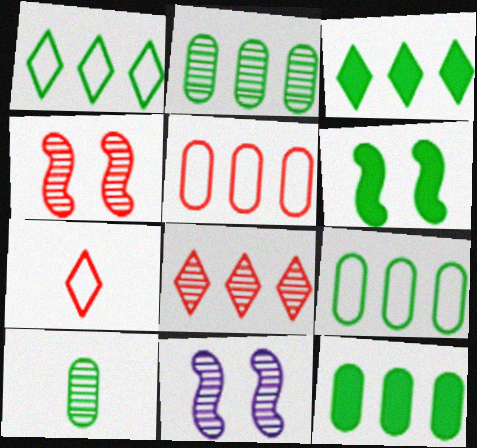[[1, 6, 10], 
[2, 9, 12], 
[7, 11, 12], 
[8, 10, 11]]